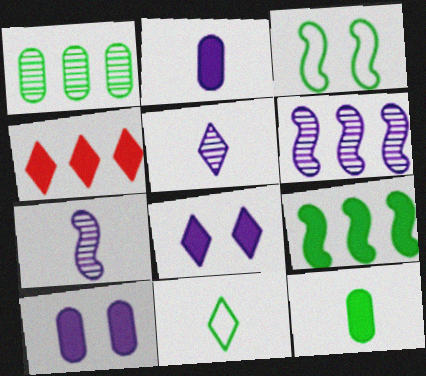[]